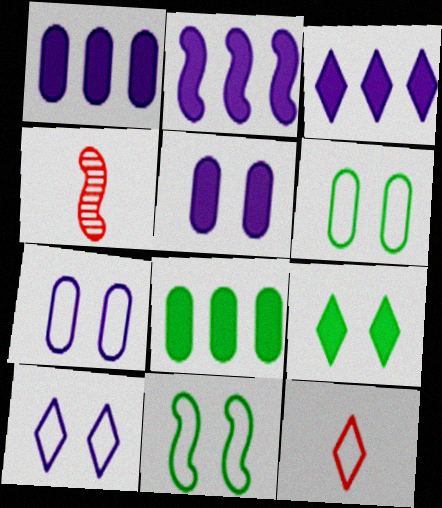[[1, 2, 3], 
[2, 4, 11], 
[3, 4, 6], 
[4, 8, 10]]